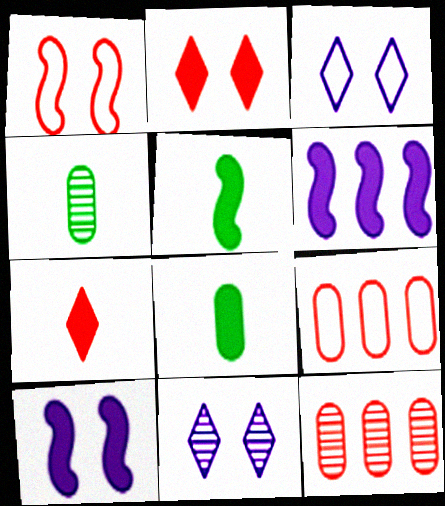[[1, 7, 12], 
[2, 6, 8], 
[3, 5, 12], 
[5, 9, 11]]